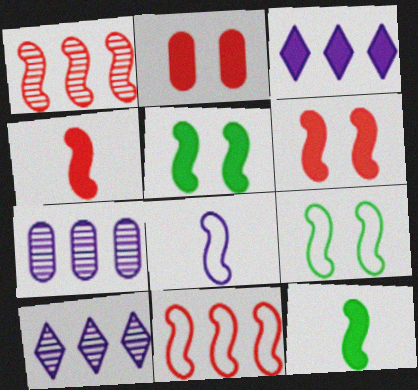[[1, 5, 8], 
[2, 3, 12], 
[8, 9, 11]]